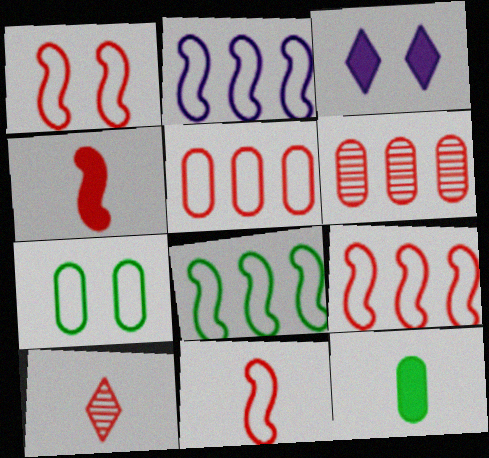[[1, 9, 11], 
[2, 8, 9]]